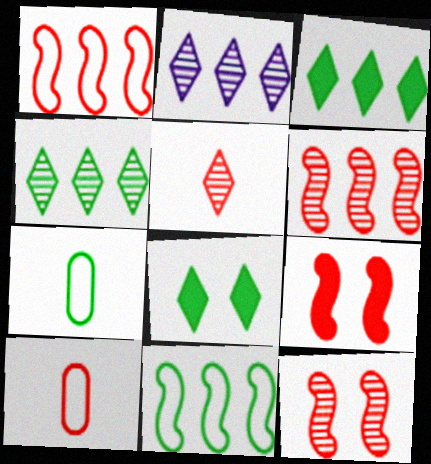[[2, 7, 9]]